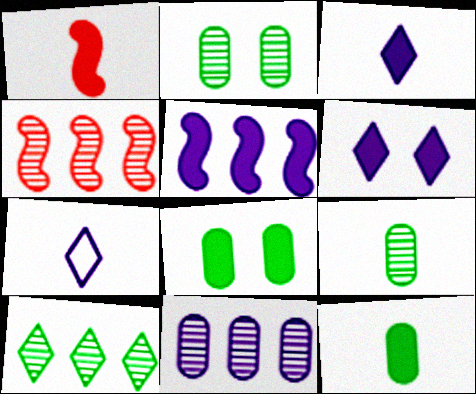[[1, 3, 12], 
[1, 7, 9], 
[4, 7, 8], 
[4, 10, 11]]